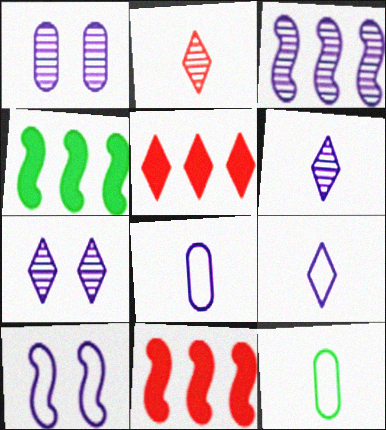[[1, 3, 6], 
[7, 11, 12]]